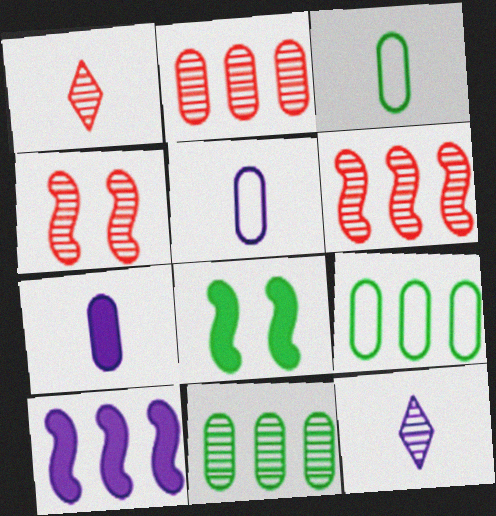[[1, 2, 4], 
[4, 11, 12]]